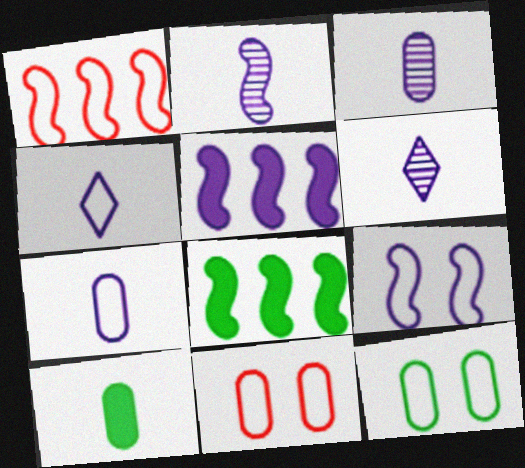[[1, 4, 12], 
[2, 3, 6], 
[2, 5, 9], 
[6, 8, 11]]